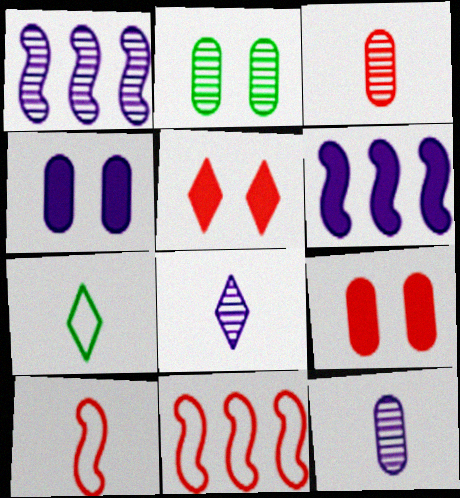[[1, 7, 9], 
[3, 5, 11]]